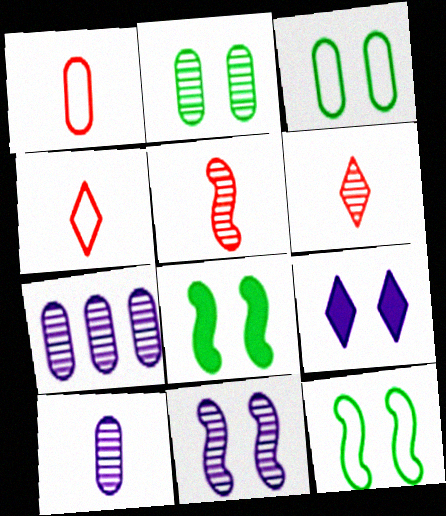[[4, 7, 8]]